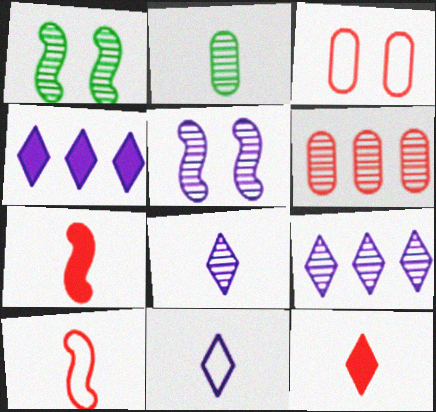[[1, 6, 8], 
[2, 7, 11]]